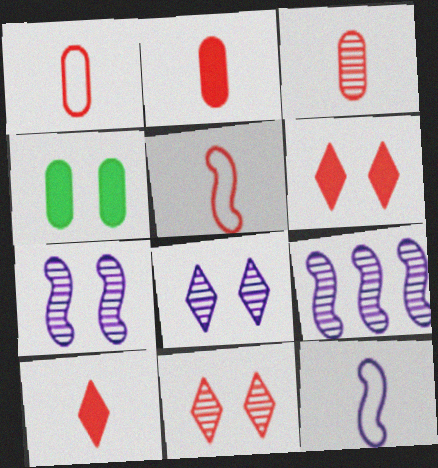[[1, 2, 3], 
[3, 5, 10]]